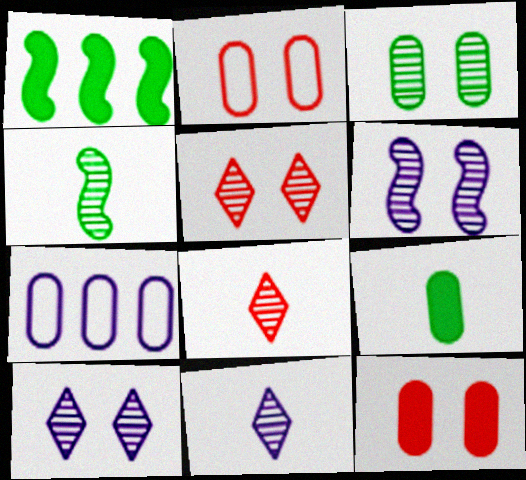[[1, 2, 11], 
[3, 5, 6]]